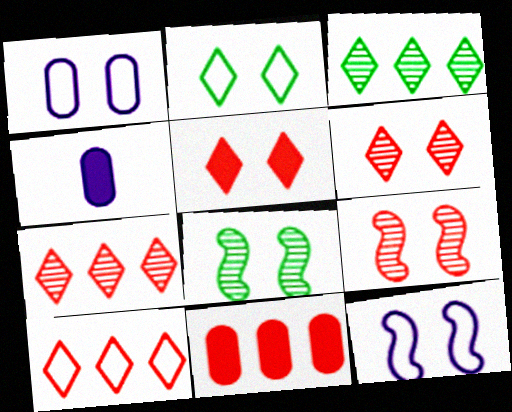[[1, 5, 8], 
[4, 8, 10]]